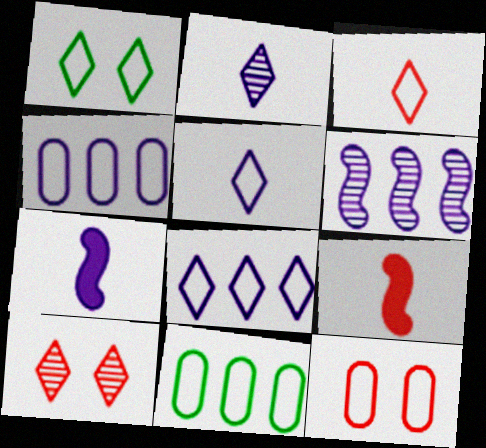[[1, 3, 8], 
[7, 10, 11]]